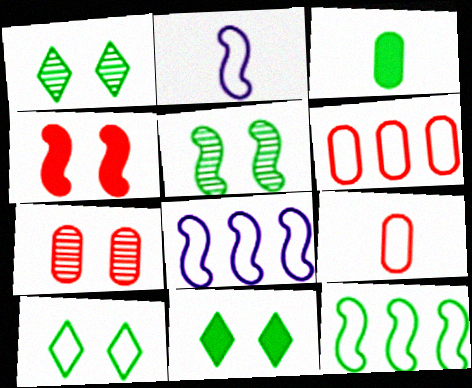[[1, 3, 12], 
[1, 10, 11], 
[2, 6, 10], 
[8, 9, 10]]